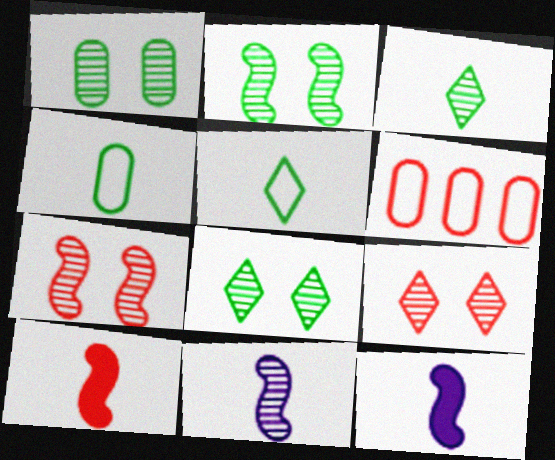[[1, 2, 8], 
[6, 8, 12], 
[6, 9, 10]]